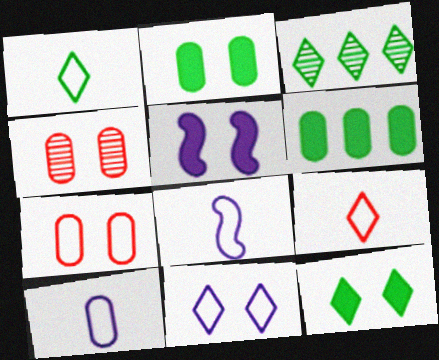[[1, 3, 12], 
[4, 6, 10]]